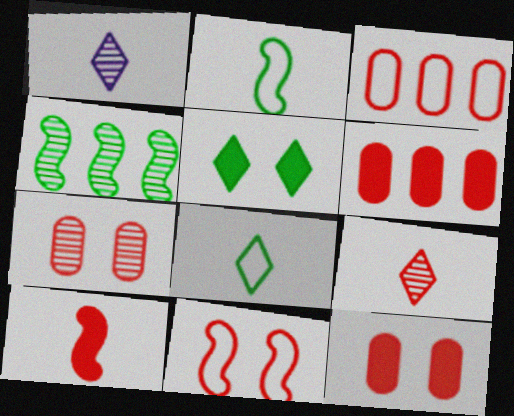[[1, 4, 7], 
[6, 9, 11]]